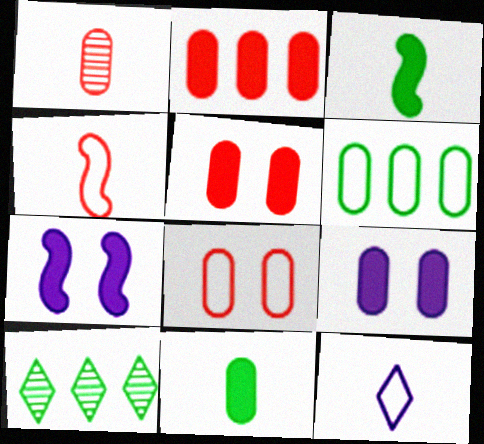[[1, 2, 8], 
[1, 3, 12], 
[1, 6, 9], 
[2, 9, 11], 
[4, 9, 10]]